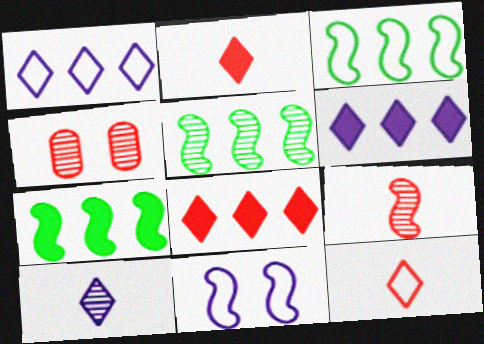[[3, 5, 7], 
[4, 5, 10], 
[7, 9, 11]]